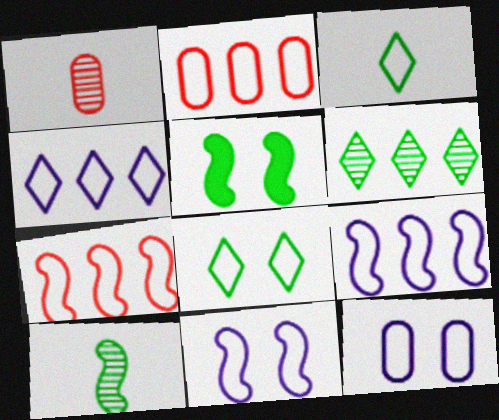[[1, 4, 5], 
[2, 3, 11], 
[3, 7, 12]]